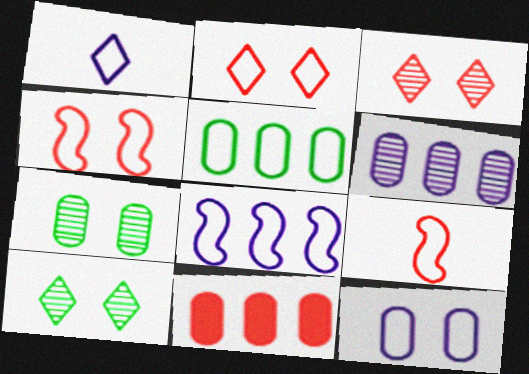[[1, 4, 5], 
[1, 8, 12], 
[3, 9, 11], 
[5, 6, 11]]